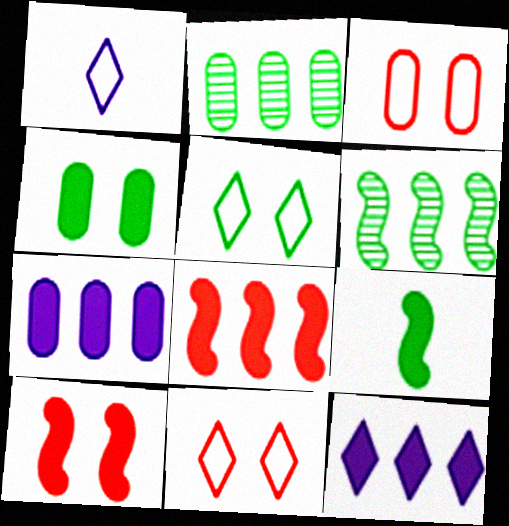[[1, 2, 10], 
[2, 5, 9]]